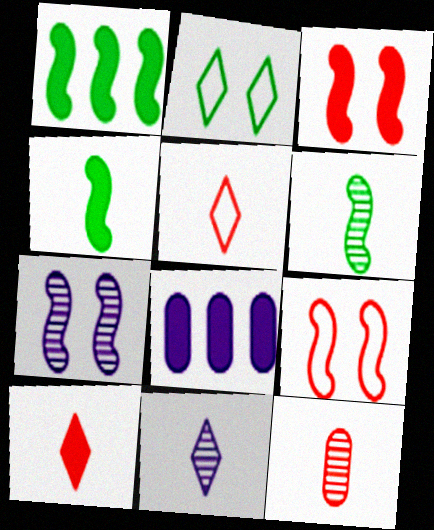[[6, 11, 12]]